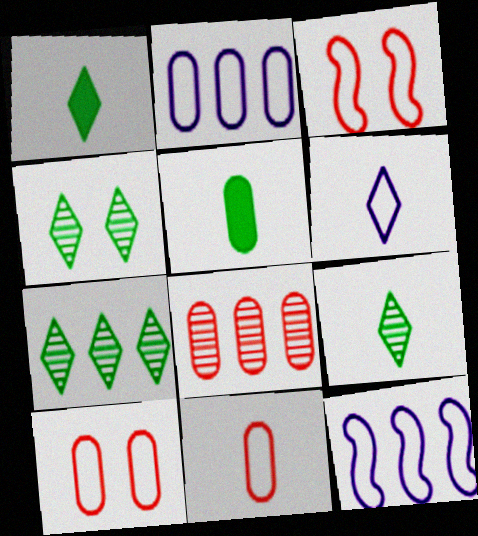[[4, 7, 9]]